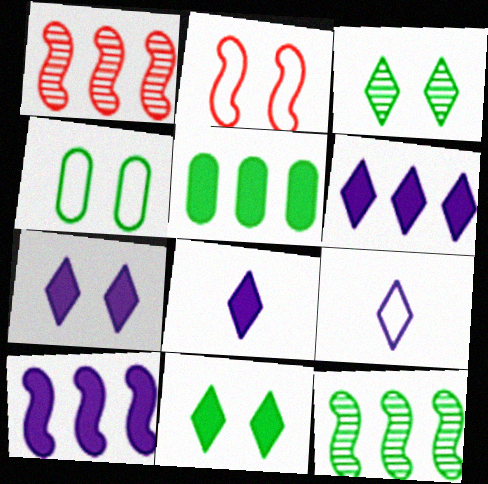[[1, 4, 8], 
[6, 7, 8]]